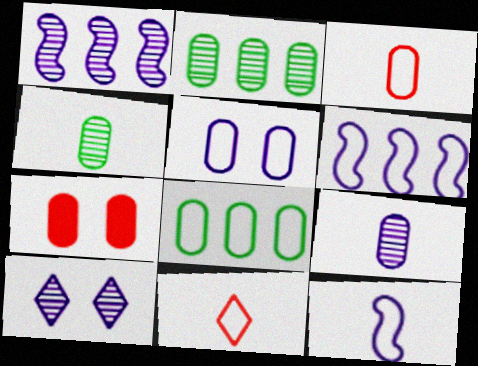[[1, 9, 10], 
[3, 5, 8], 
[7, 8, 9]]